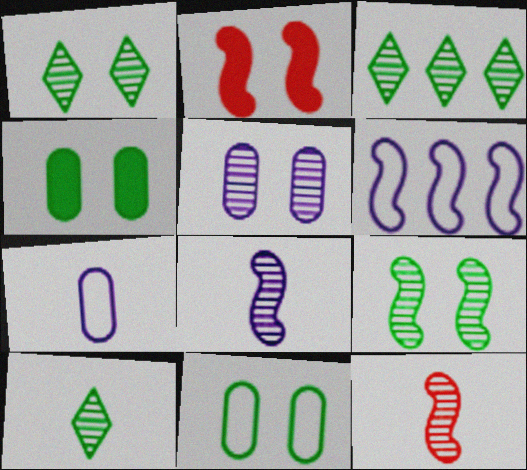[[1, 3, 10], 
[2, 3, 7], 
[3, 5, 12]]